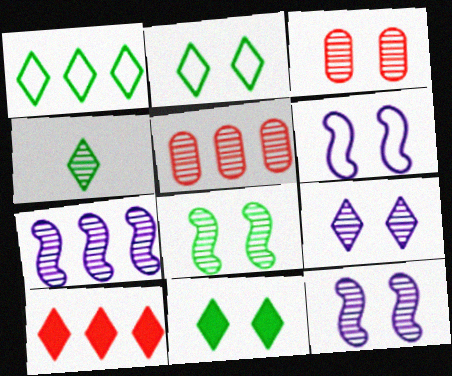[[1, 4, 11], 
[3, 4, 7], 
[3, 6, 11], 
[3, 8, 9], 
[4, 5, 12]]